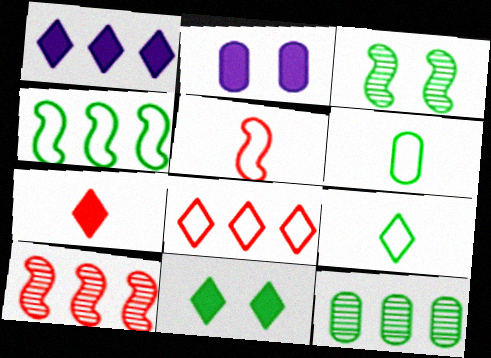[[1, 7, 11], 
[2, 9, 10]]